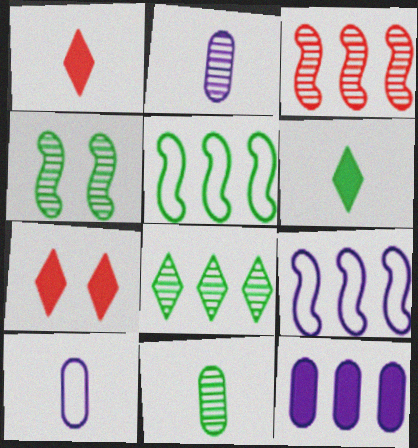[[2, 5, 7], 
[4, 8, 11], 
[7, 9, 11]]